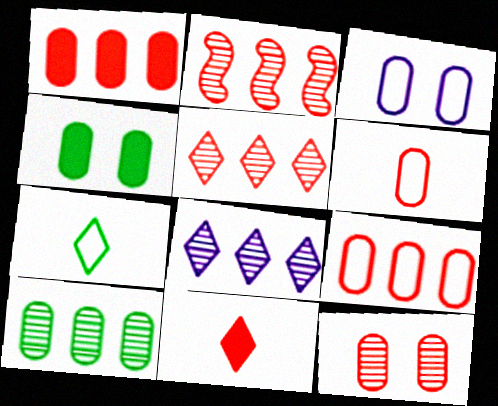[[1, 6, 12], 
[2, 8, 10], 
[3, 4, 12]]